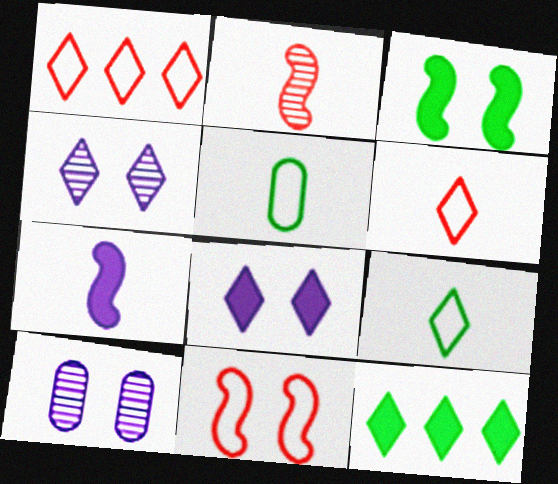[[4, 6, 12]]